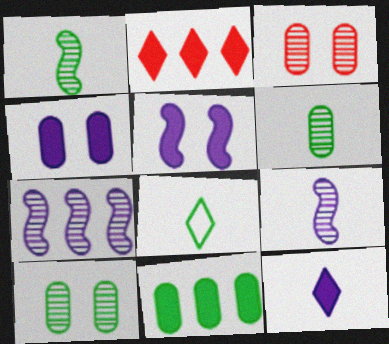[]